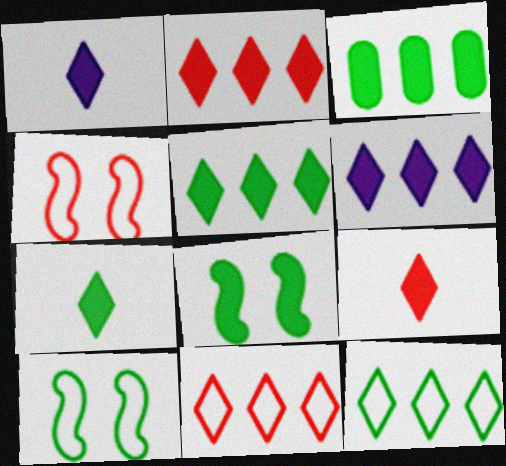[[1, 7, 9], 
[2, 5, 6], 
[3, 7, 8]]